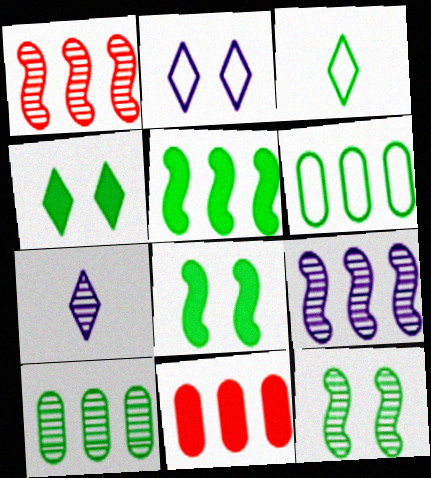[[3, 8, 10]]